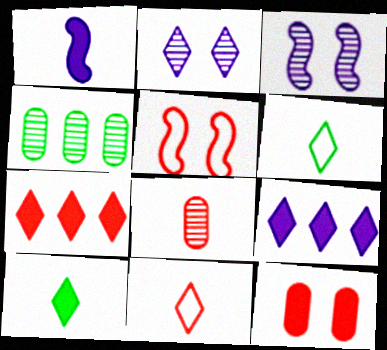[[1, 6, 8], 
[2, 6, 7], 
[5, 7, 8]]